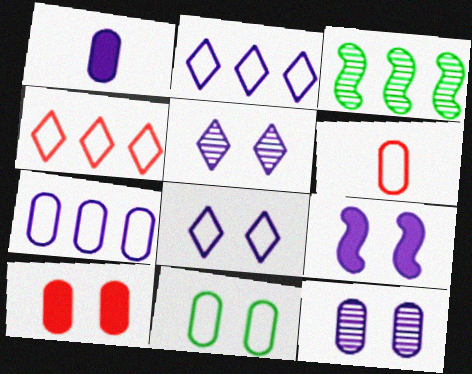[[1, 7, 12], 
[6, 7, 11], 
[8, 9, 12], 
[10, 11, 12]]